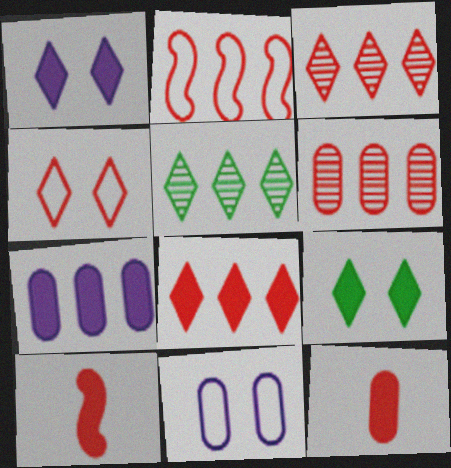[[2, 5, 7], 
[2, 6, 8], 
[4, 6, 10], 
[5, 10, 11], 
[7, 9, 10]]